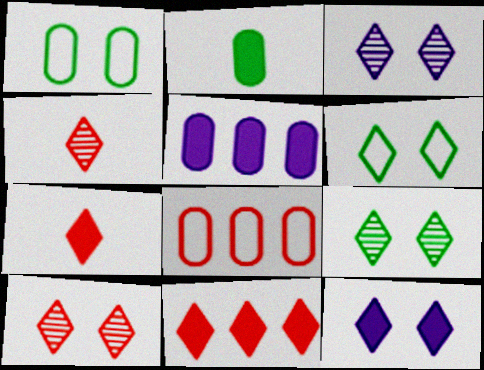[[3, 9, 10], 
[6, 10, 12]]